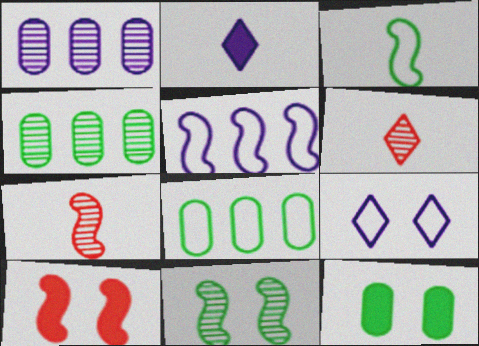[[1, 6, 11], 
[5, 6, 12]]